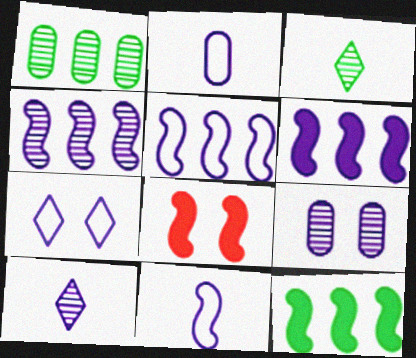[[2, 5, 7], 
[4, 5, 6], 
[4, 9, 10]]